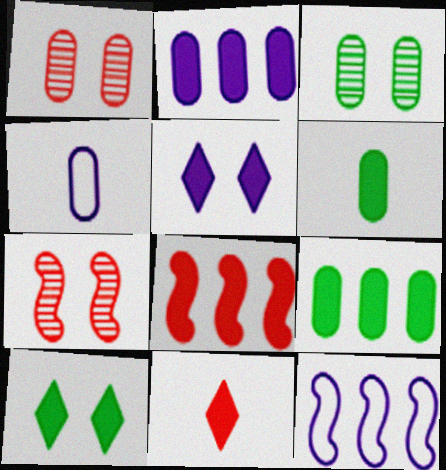[[1, 4, 9], 
[3, 11, 12], 
[5, 6, 8]]